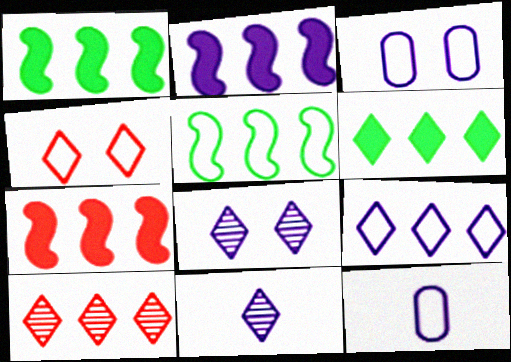[[1, 2, 7], 
[2, 3, 11], 
[2, 8, 12], 
[4, 5, 12], 
[4, 6, 11], 
[6, 9, 10]]